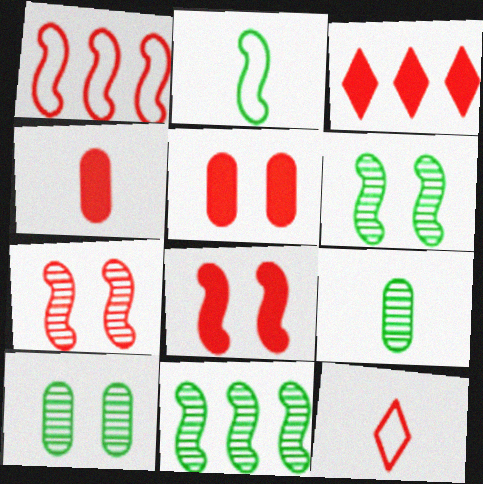[[3, 4, 8]]